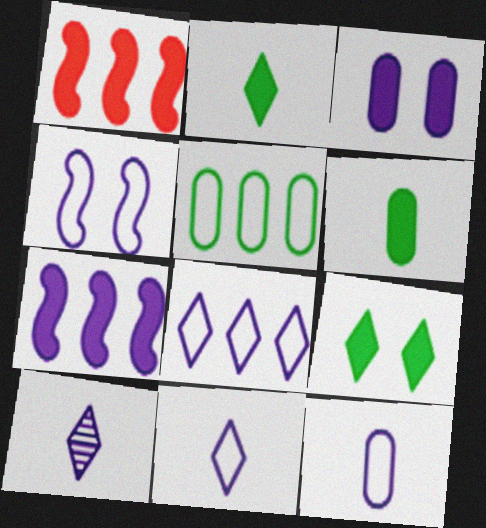[[1, 2, 3], 
[4, 8, 12]]